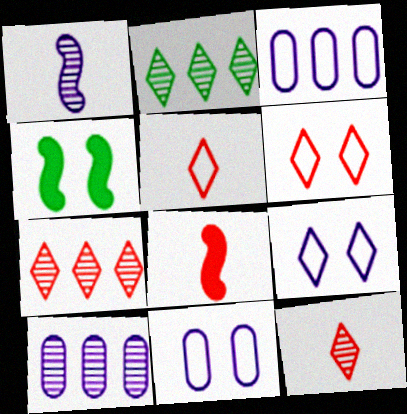[[2, 8, 11], 
[3, 4, 12], 
[4, 5, 10]]